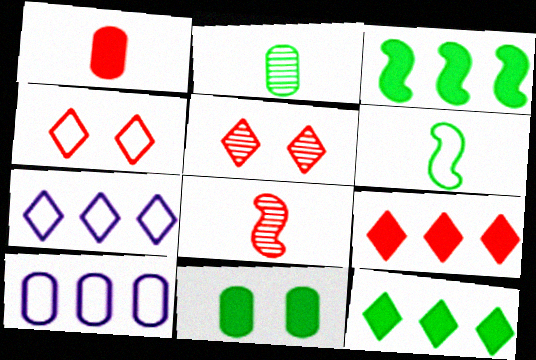[[4, 6, 10], 
[7, 8, 11]]